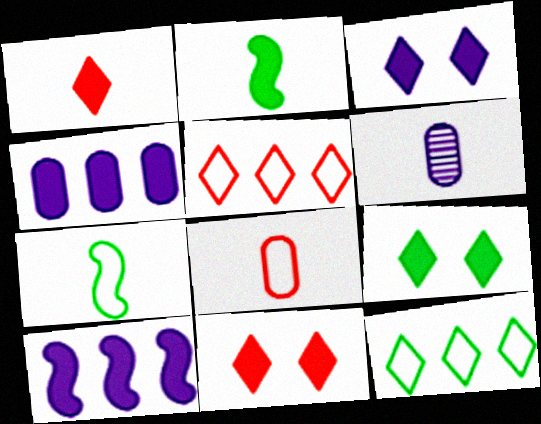[[1, 6, 7], 
[2, 4, 11], 
[3, 9, 11]]